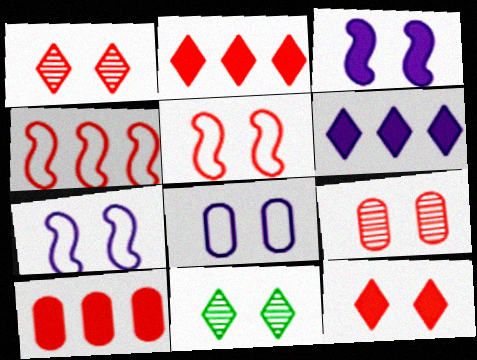[[5, 9, 12]]